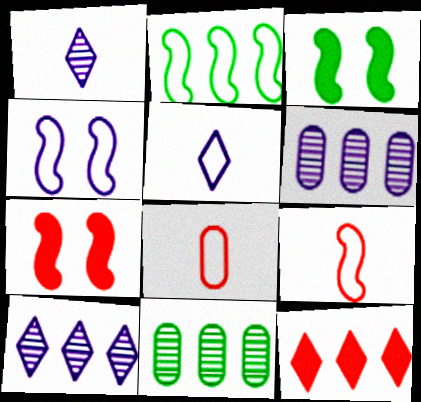[[2, 4, 9], 
[2, 6, 12], 
[3, 8, 10], 
[5, 7, 11]]